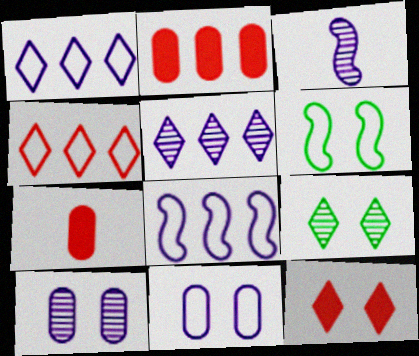[[3, 5, 10], 
[5, 6, 7], 
[6, 10, 12], 
[7, 8, 9]]